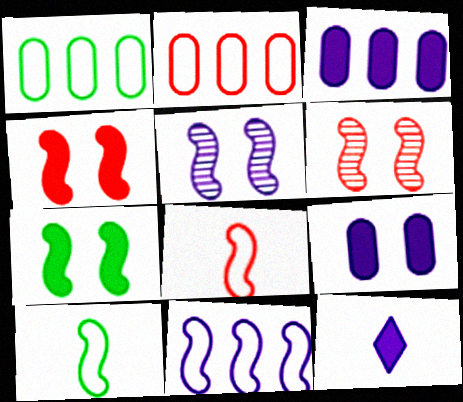[[1, 6, 12]]